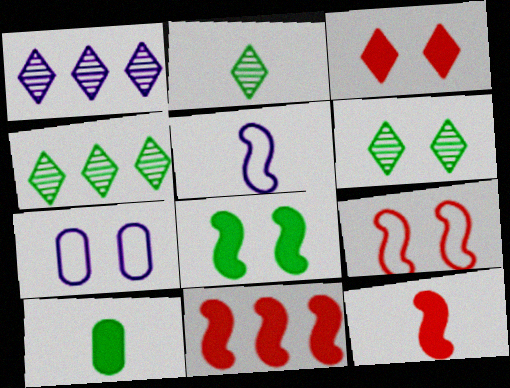[[1, 9, 10], 
[2, 4, 6], 
[2, 7, 11], 
[4, 7, 12]]